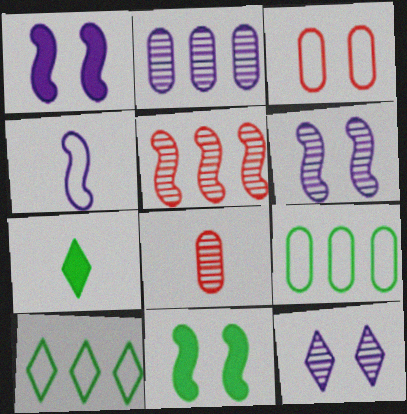[[1, 8, 10], 
[3, 4, 10], 
[3, 11, 12], 
[4, 5, 11], 
[4, 7, 8]]